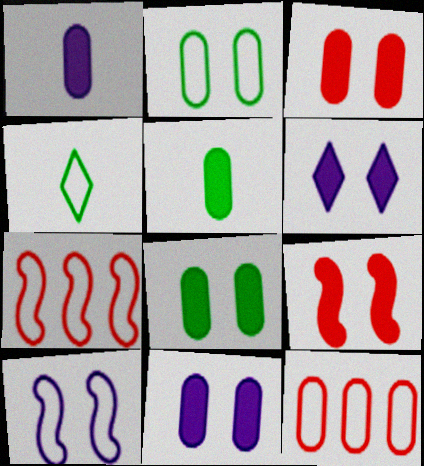[[3, 8, 11], 
[4, 10, 12], 
[6, 8, 9]]